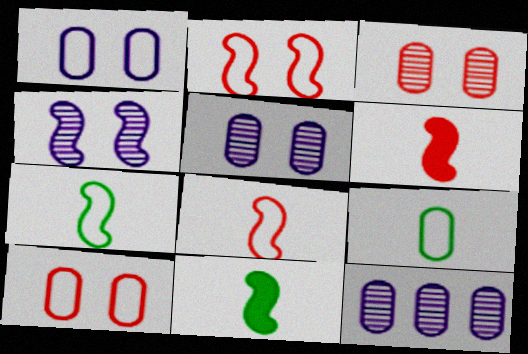[]